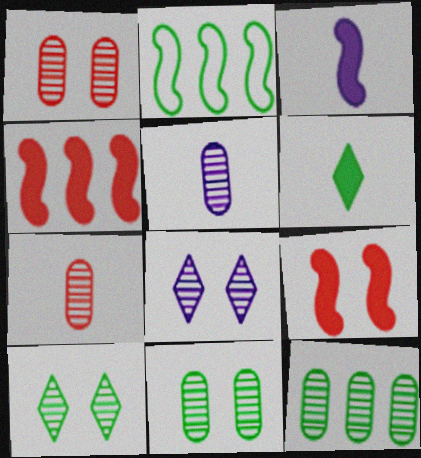[[1, 5, 12], 
[2, 6, 11]]